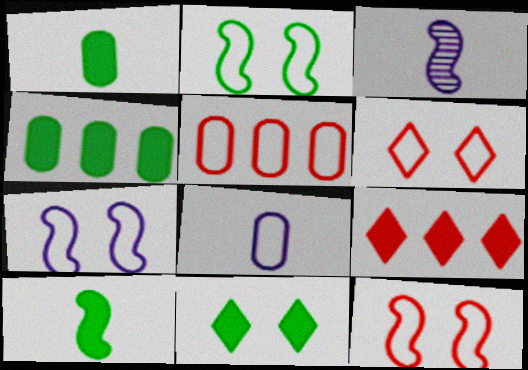[[2, 7, 12], 
[3, 4, 6], 
[3, 5, 11], 
[4, 10, 11]]